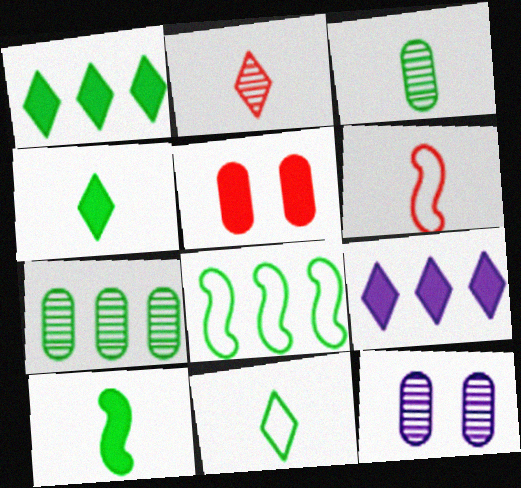[[1, 6, 12], 
[1, 7, 8], 
[3, 10, 11], 
[5, 9, 10]]